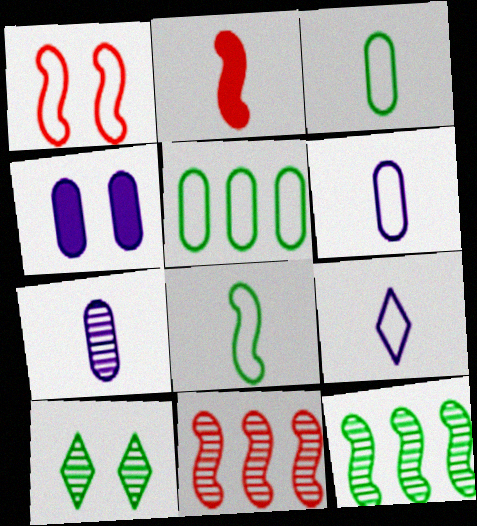[[1, 2, 11], 
[1, 4, 10], 
[1, 5, 9], 
[7, 10, 11]]